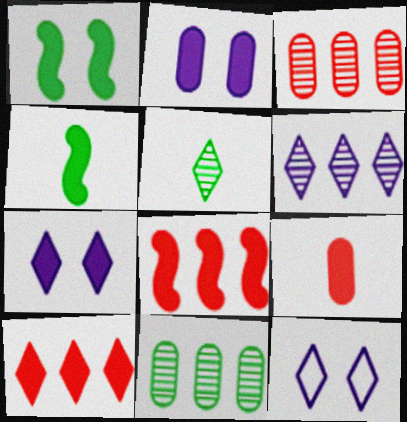[[2, 4, 10], 
[3, 4, 12], 
[5, 10, 12]]